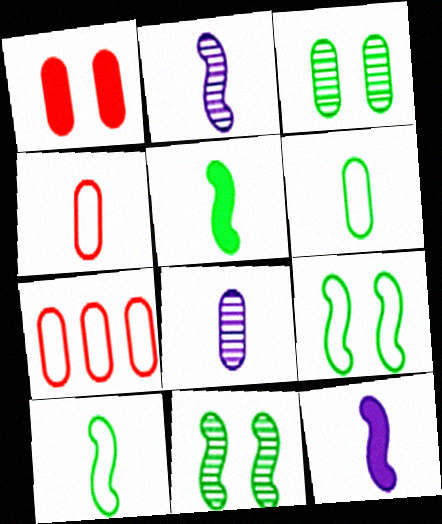[]